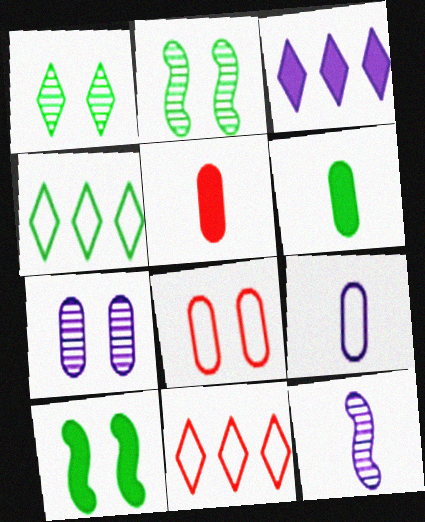[[2, 4, 6], 
[3, 5, 10]]